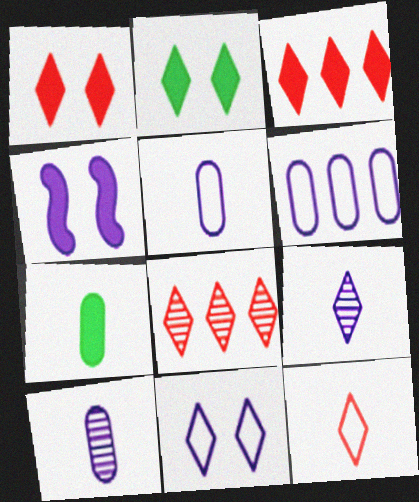[[1, 8, 12], 
[3, 4, 7], 
[4, 6, 9]]